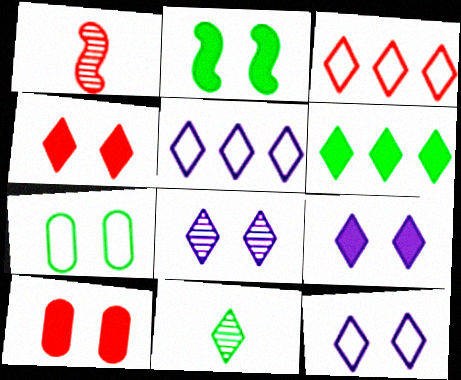[[1, 3, 10], 
[2, 9, 10], 
[3, 9, 11], 
[4, 5, 11], 
[8, 9, 12]]